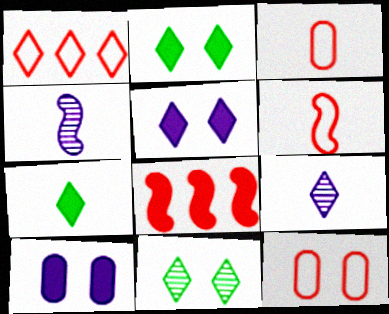[[1, 2, 9], 
[1, 6, 12], 
[3, 4, 7], 
[7, 8, 10]]